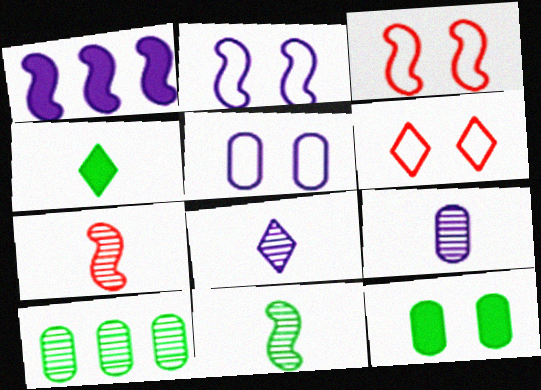[[1, 3, 11], 
[1, 5, 8]]